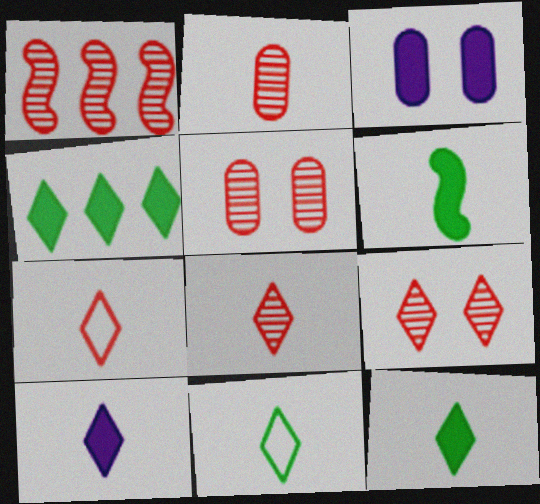[[1, 2, 9], 
[1, 3, 11], 
[1, 5, 8], 
[8, 10, 11]]